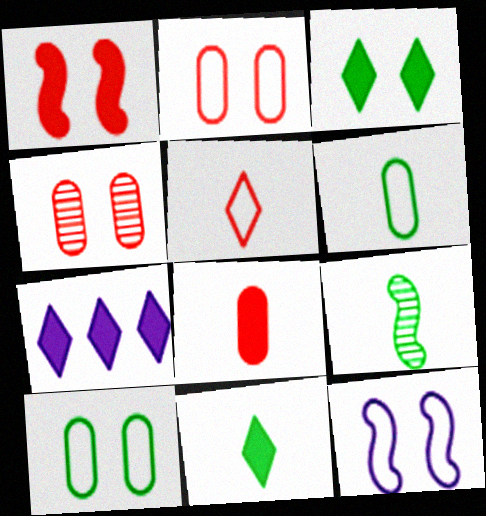[[2, 7, 9], 
[3, 4, 12], 
[6, 9, 11]]